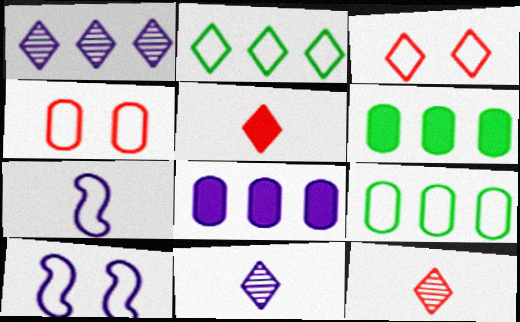[[2, 4, 7], 
[3, 7, 9], 
[6, 10, 12], 
[8, 10, 11]]